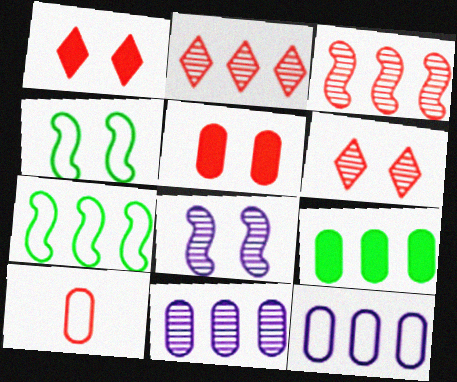[[1, 3, 10]]